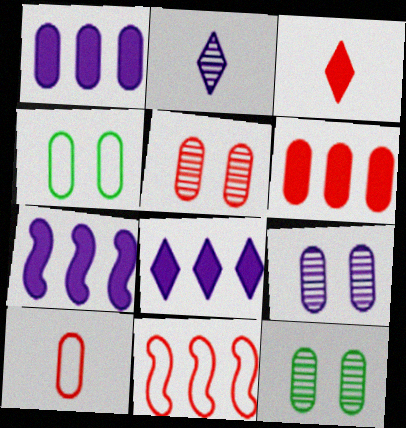[[1, 7, 8], 
[1, 10, 12], 
[3, 5, 11], 
[5, 6, 10], 
[5, 9, 12]]